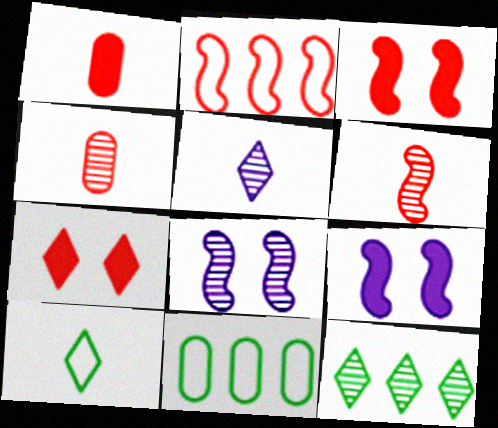[[2, 3, 6], 
[2, 4, 7], 
[3, 5, 11], 
[4, 8, 12]]